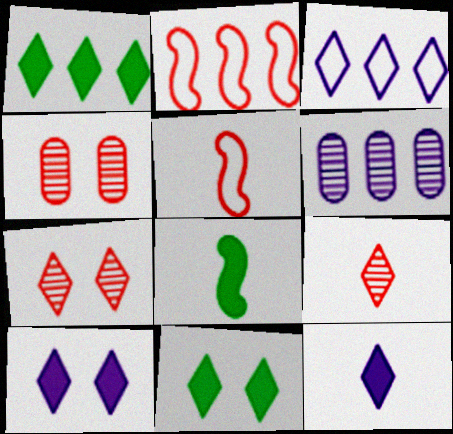[[1, 2, 6], 
[3, 4, 8], 
[3, 9, 11], 
[5, 6, 11]]